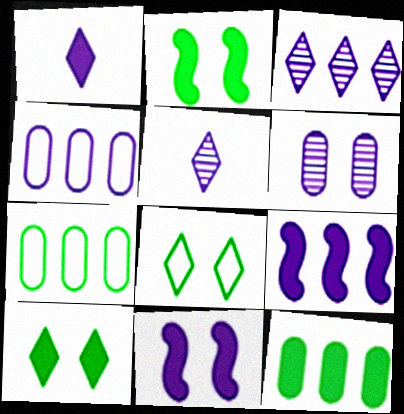[[3, 4, 9], 
[4, 5, 11]]